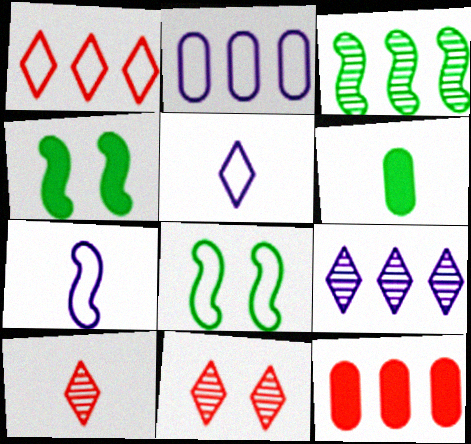[[2, 4, 10], 
[6, 7, 10]]